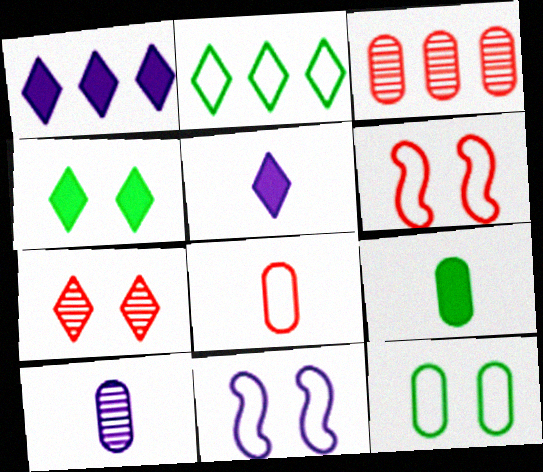[[1, 10, 11], 
[2, 5, 7], 
[2, 8, 11], 
[8, 9, 10]]